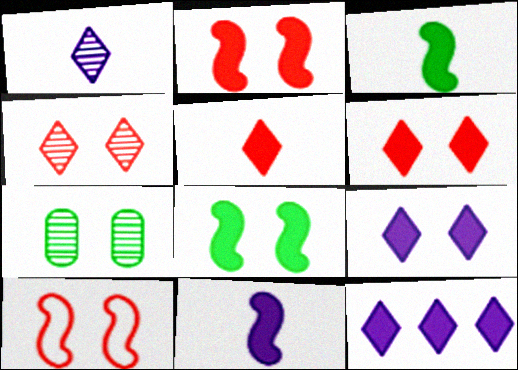[[7, 9, 10]]